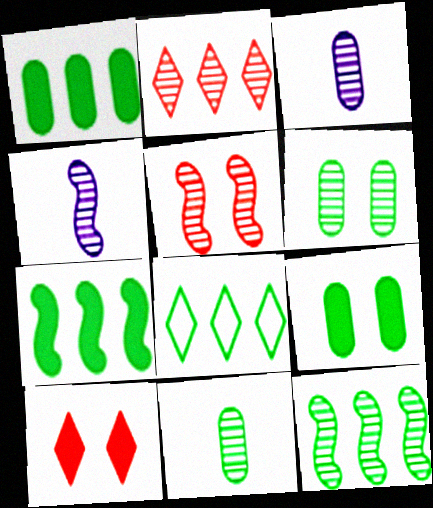[[1, 8, 12], 
[2, 4, 6], 
[4, 5, 12]]